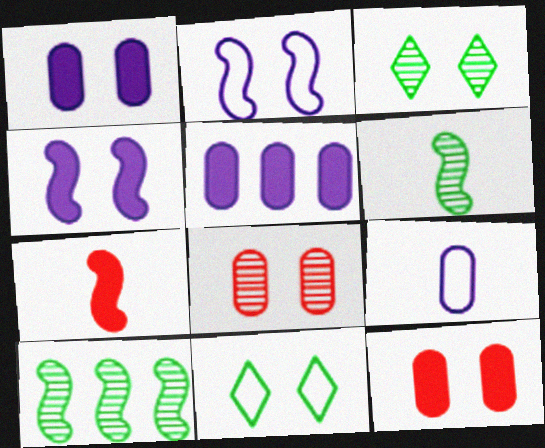[[2, 3, 12], 
[2, 7, 10], 
[4, 8, 11]]